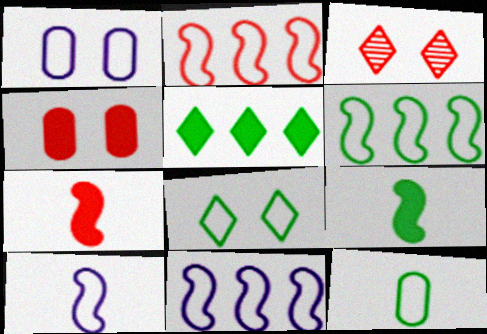[[2, 6, 11], 
[6, 8, 12]]